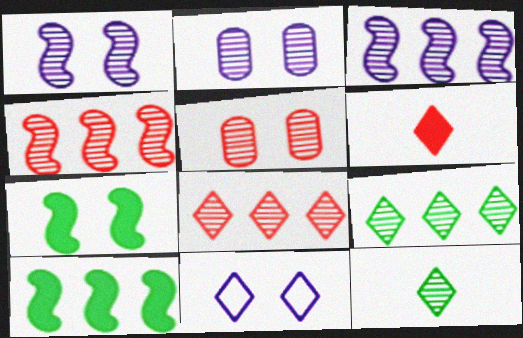[[2, 4, 12], 
[3, 5, 12], 
[5, 7, 11], 
[6, 9, 11]]